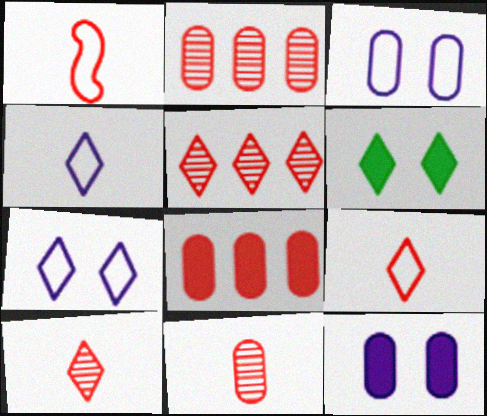[[4, 5, 6]]